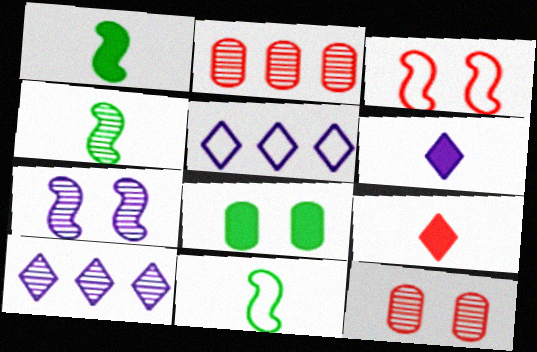[[1, 4, 11], 
[1, 5, 12], 
[2, 3, 9], 
[4, 10, 12]]